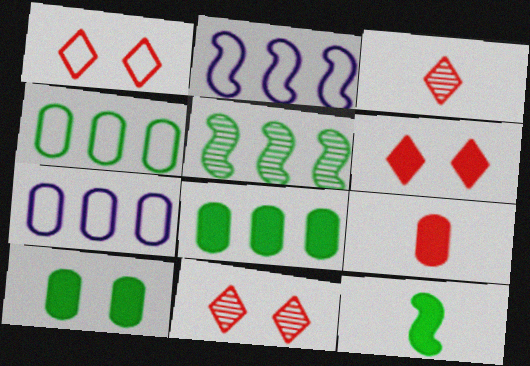[[1, 6, 11], 
[2, 3, 10], 
[7, 11, 12]]